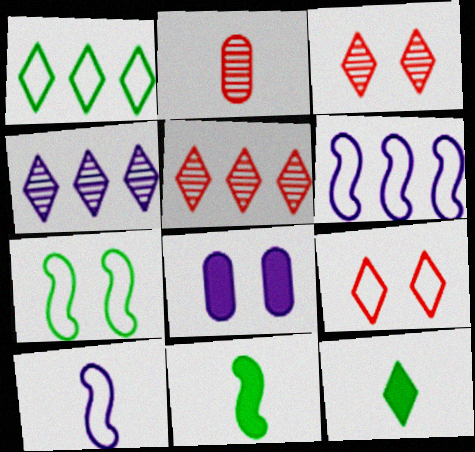[[2, 10, 12], 
[3, 7, 8], 
[4, 8, 10], 
[4, 9, 12]]